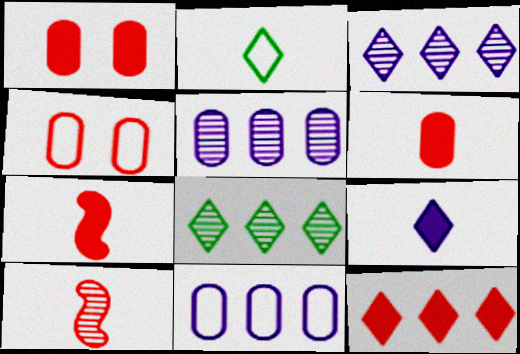[[1, 7, 12], 
[4, 10, 12]]